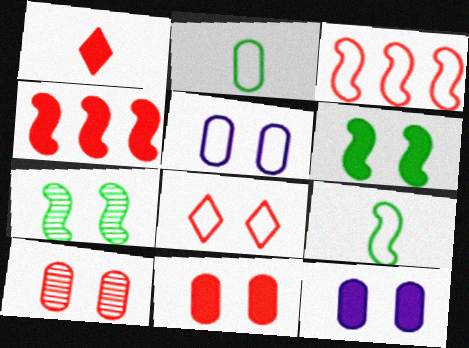[[1, 3, 10], 
[1, 4, 11], 
[7, 8, 12]]